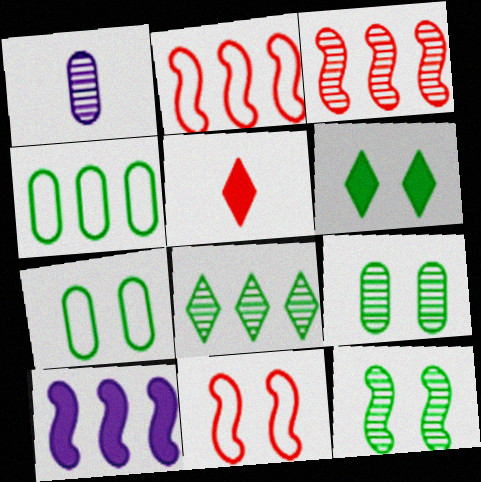[[1, 2, 6], 
[6, 7, 12]]